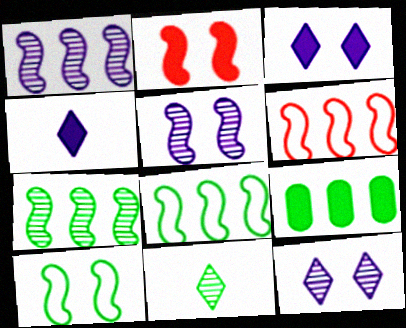[[2, 4, 9], 
[2, 5, 10], 
[9, 10, 11]]